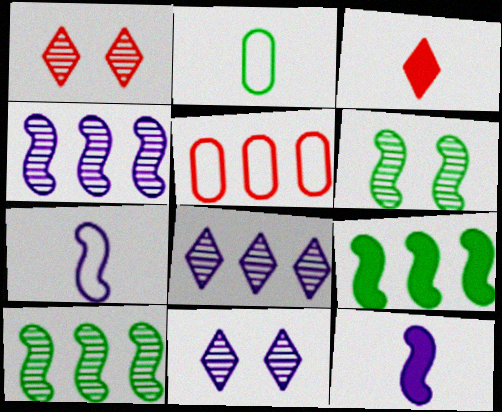[[5, 8, 9]]